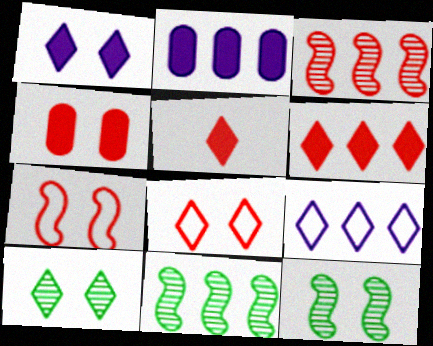[[1, 8, 10], 
[5, 9, 10]]